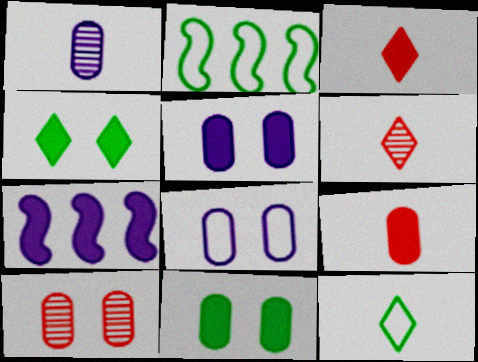[[2, 5, 6], 
[3, 7, 11], 
[4, 7, 9], 
[7, 10, 12], 
[8, 10, 11]]